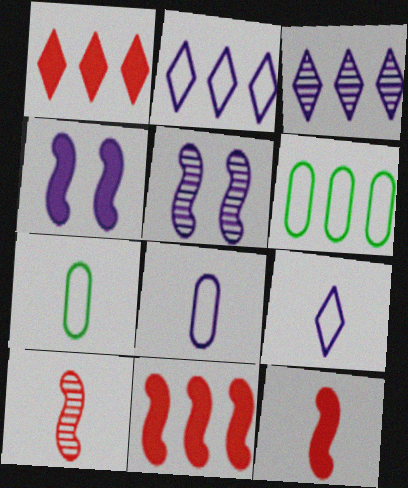[[1, 5, 7], 
[3, 4, 8], 
[3, 6, 11]]